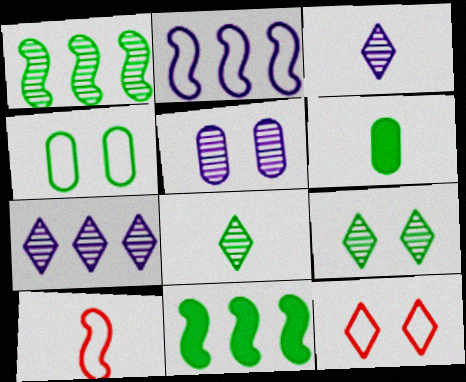[[3, 6, 10], 
[4, 8, 11]]